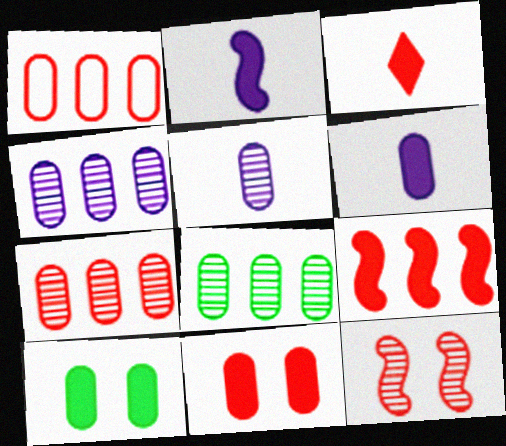[[1, 3, 12], 
[1, 5, 10], 
[3, 9, 11], 
[4, 7, 8]]